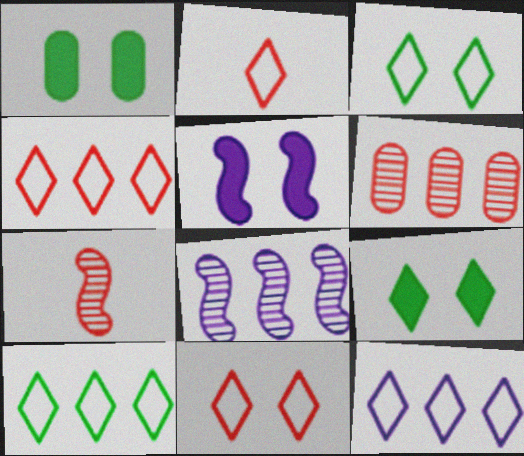[[1, 2, 8], 
[1, 7, 12], 
[2, 3, 12], 
[2, 4, 11], 
[4, 10, 12]]